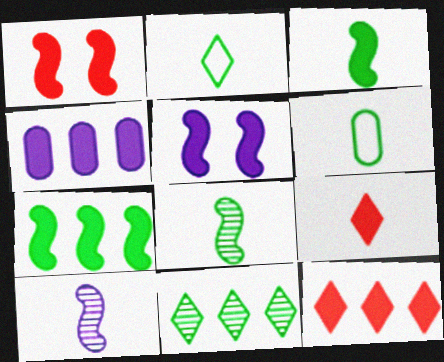[[4, 7, 12], 
[6, 9, 10]]